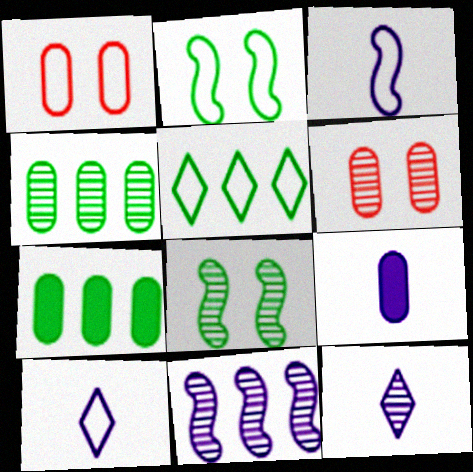[[1, 3, 5], 
[1, 4, 9], 
[3, 9, 12]]